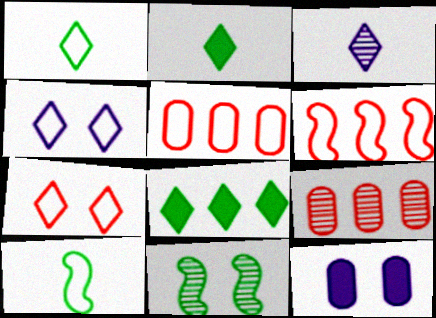[[3, 7, 8], 
[3, 9, 11], 
[4, 5, 10], 
[7, 11, 12]]